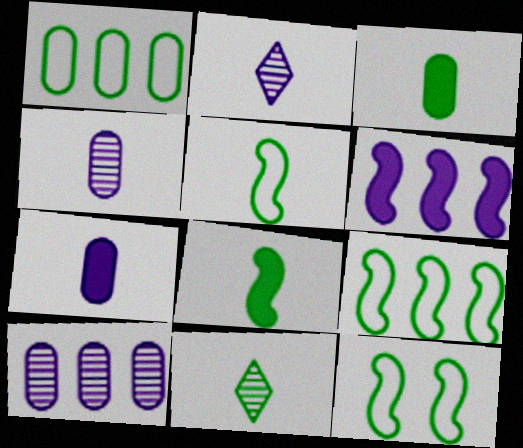[[3, 5, 11], 
[5, 9, 12]]